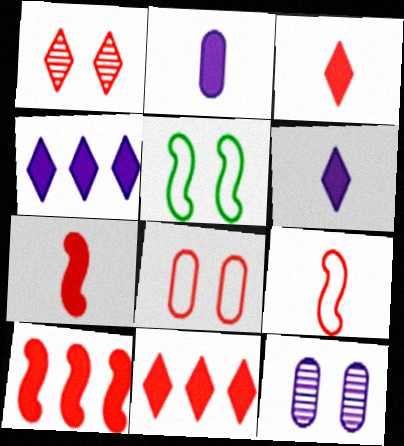[]